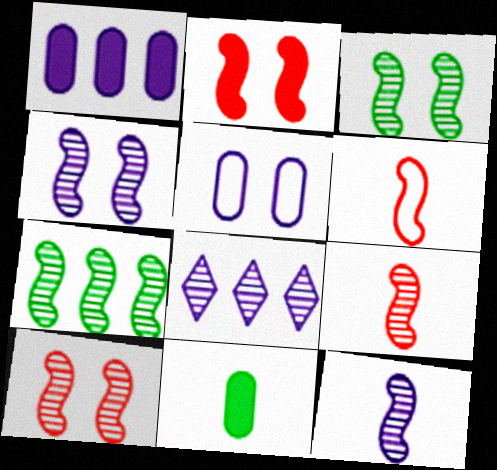[[3, 4, 10], 
[4, 7, 9], 
[7, 10, 12]]